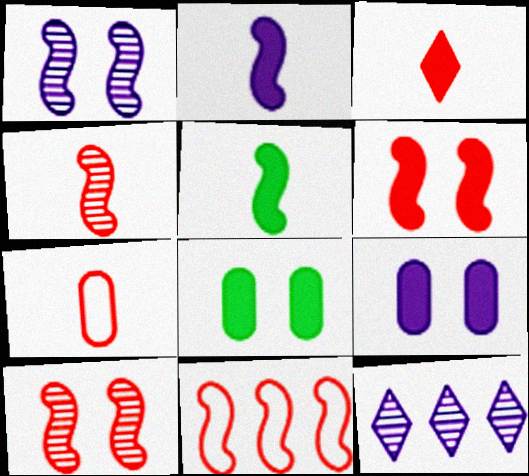[[1, 5, 11], 
[3, 4, 7], 
[4, 6, 11]]